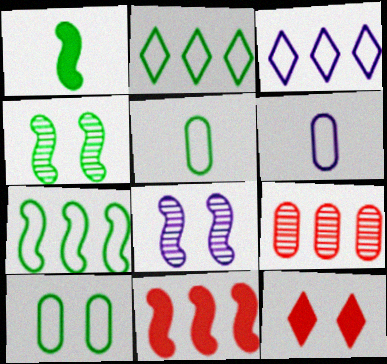[[1, 4, 7], 
[8, 10, 12]]